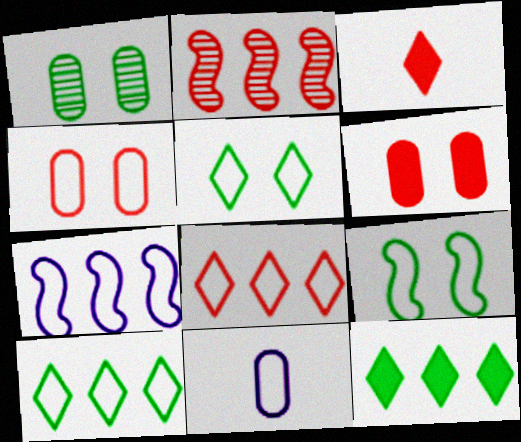[[1, 3, 7], 
[2, 3, 4], 
[8, 9, 11]]